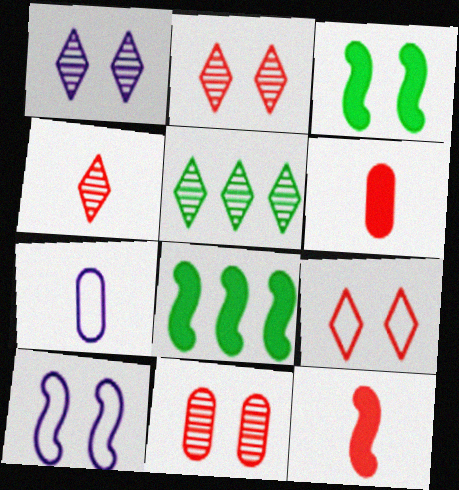[[1, 4, 5], 
[2, 7, 8], 
[5, 6, 10]]